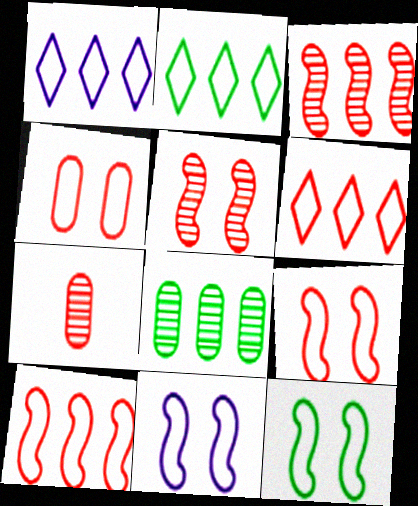[[1, 2, 6], 
[9, 11, 12]]